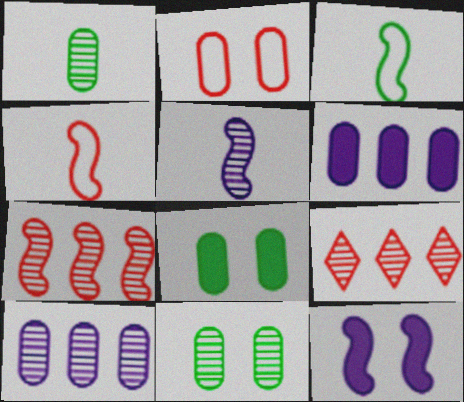[[1, 2, 6], 
[3, 7, 12], 
[5, 9, 11]]